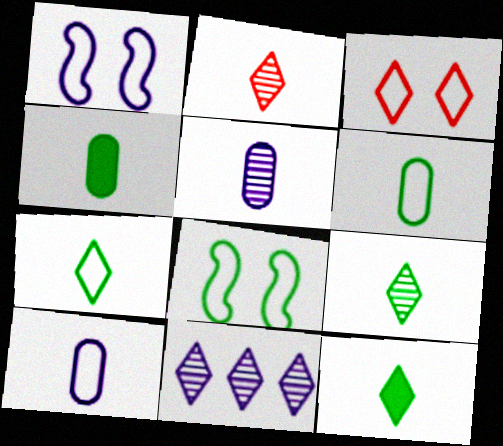[[3, 11, 12], 
[7, 9, 12]]